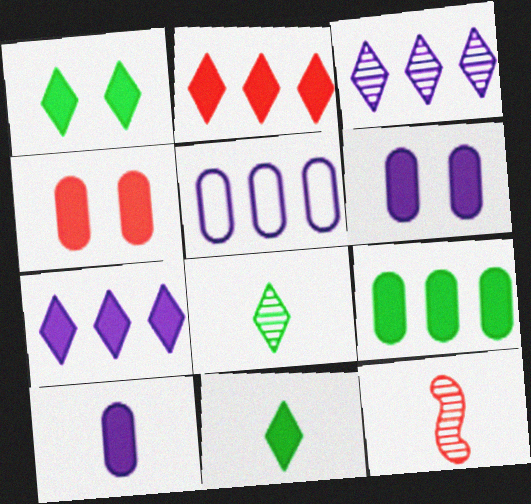[[1, 5, 12], 
[4, 9, 10]]